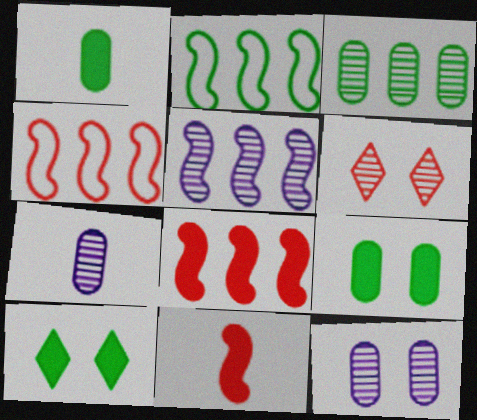[[2, 5, 8], 
[4, 7, 10]]